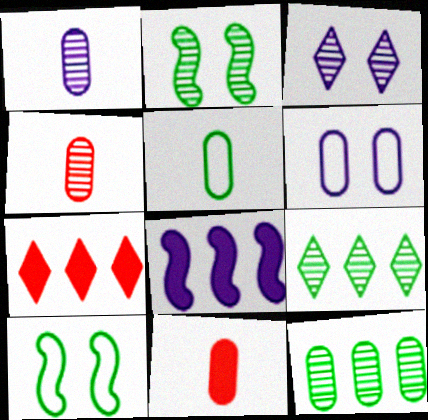[[1, 5, 11], 
[1, 7, 10], 
[6, 11, 12]]